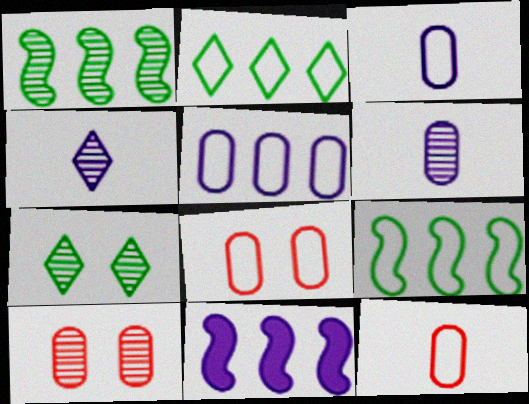[[1, 4, 10], 
[7, 11, 12]]